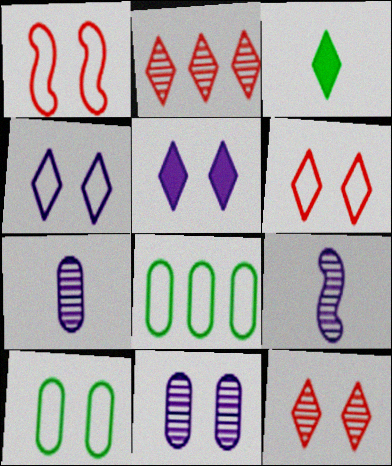[[1, 4, 10], 
[2, 3, 4]]